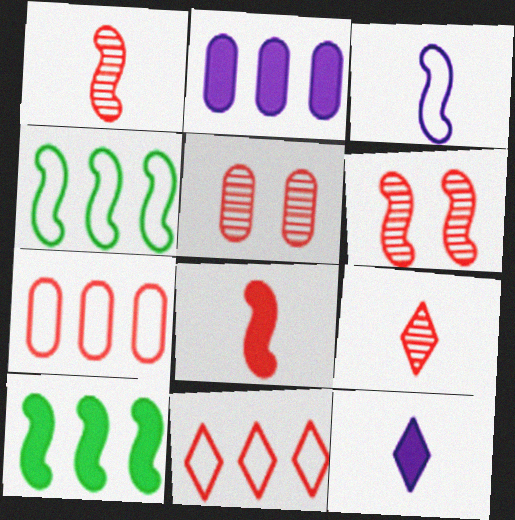[[3, 6, 10], 
[4, 5, 12], 
[5, 8, 11]]